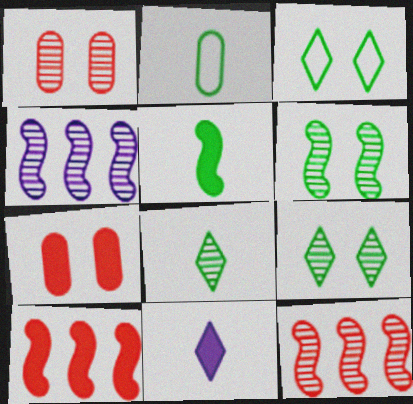[[1, 4, 8], 
[2, 5, 8]]